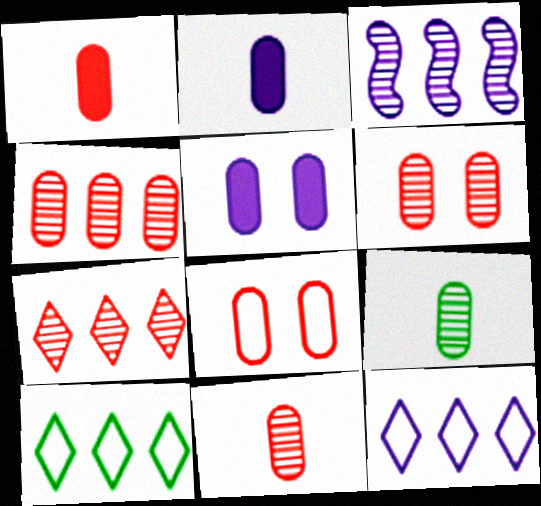[[1, 4, 8], 
[4, 6, 11]]